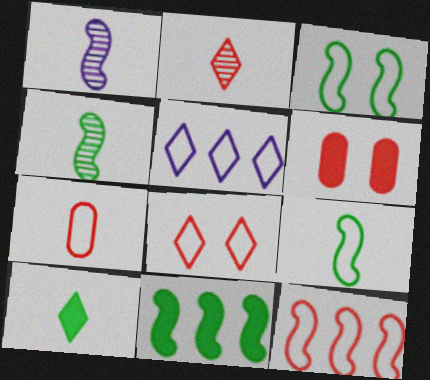[[1, 7, 10], 
[2, 6, 12], 
[3, 4, 11], 
[3, 5, 7], 
[4, 5, 6], 
[7, 8, 12]]